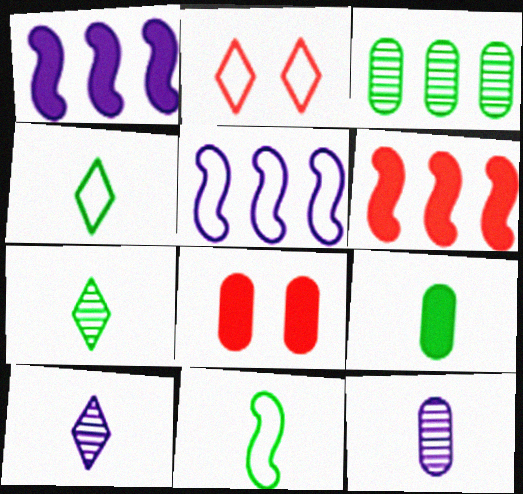[[5, 7, 8], 
[7, 9, 11]]